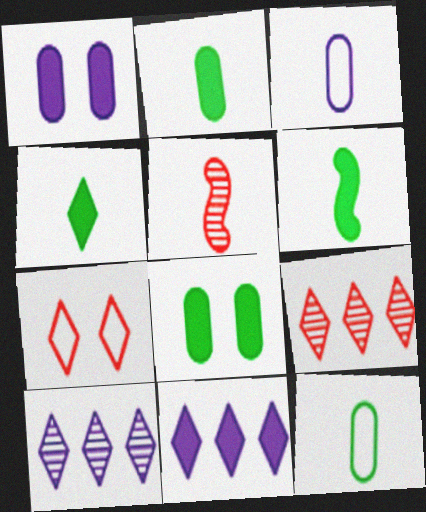[[2, 4, 6], 
[3, 4, 5], 
[4, 7, 10]]